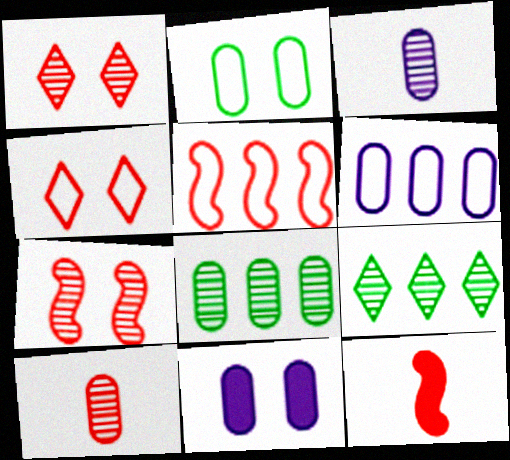[[3, 6, 11], 
[3, 7, 9], 
[5, 7, 12]]